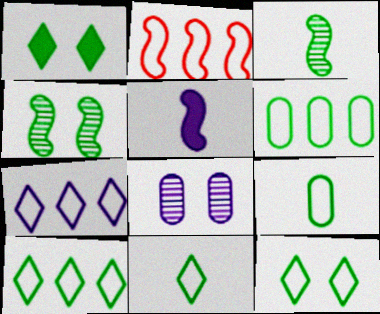[[1, 3, 6], 
[2, 4, 5], 
[2, 6, 7], 
[5, 7, 8], 
[10, 11, 12]]